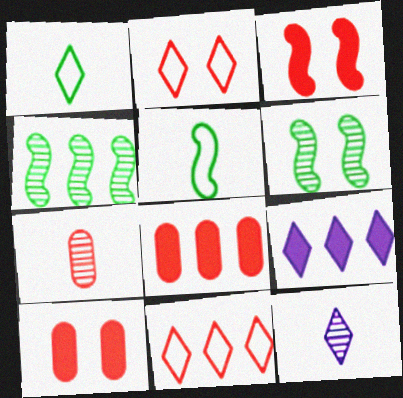[[3, 7, 11]]